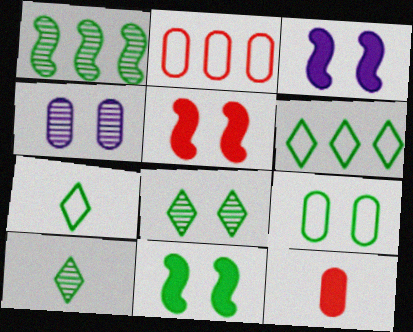[[2, 3, 10], 
[3, 5, 11], 
[8, 9, 11]]